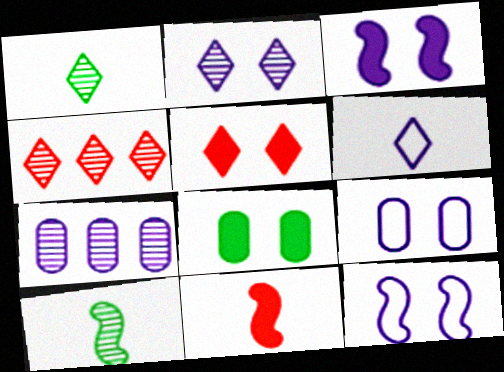[[1, 2, 4], 
[2, 3, 9], 
[3, 5, 8], 
[3, 6, 7]]